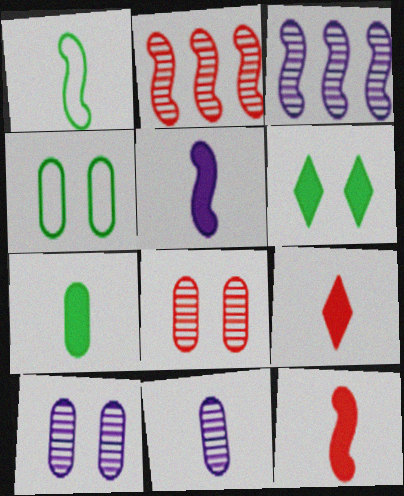[[1, 9, 11], 
[3, 4, 9], 
[5, 7, 9]]